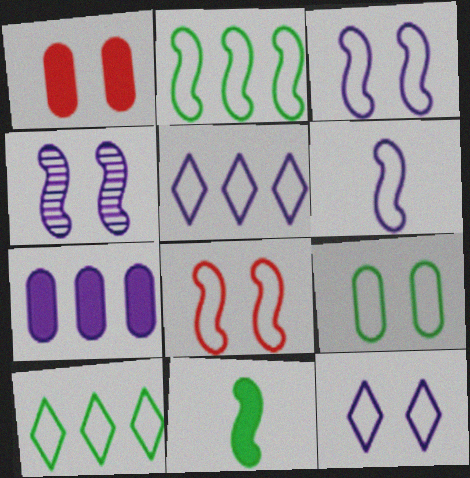[[2, 6, 8], 
[8, 9, 12]]